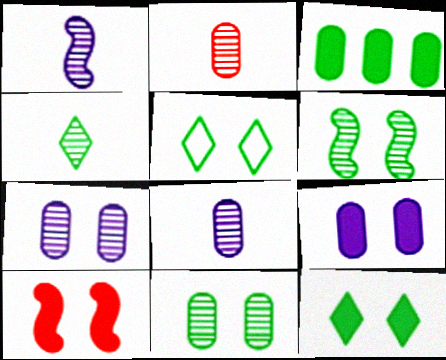[[1, 2, 4], 
[5, 7, 10], 
[9, 10, 12]]